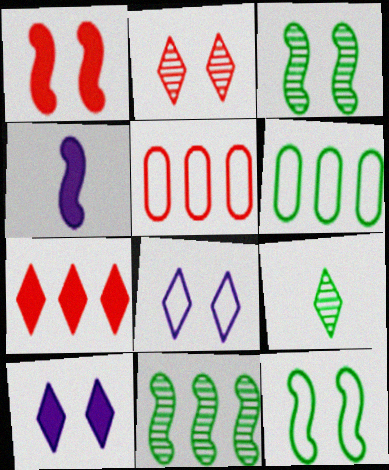[[2, 4, 6], 
[7, 8, 9]]